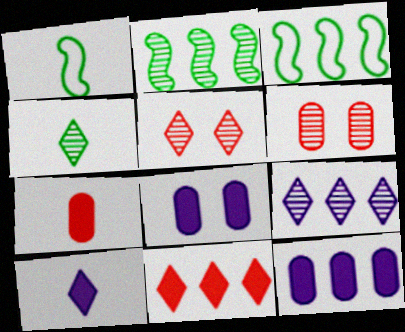[[1, 5, 12], 
[3, 6, 10], 
[4, 5, 9]]